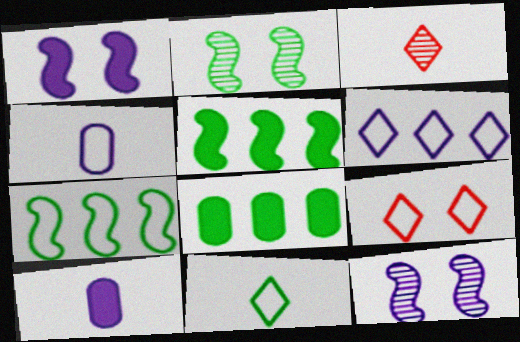[[2, 8, 11], 
[4, 7, 9], 
[6, 9, 11], 
[6, 10, 12]]